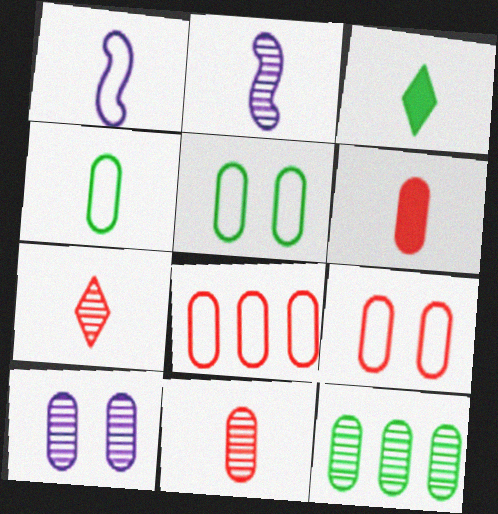[[1, 3, 11], 
[10, 11, 12]]